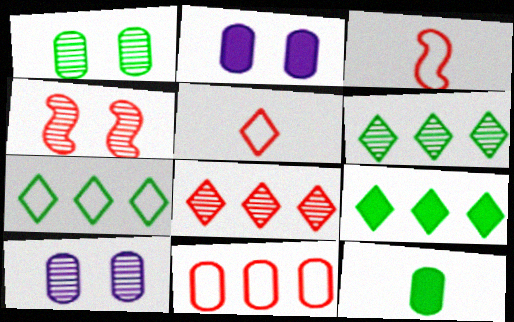[[2, 3, 6], 
[3, 9, 10], 
[6, 7, 9], 
[10, 11, 12]]